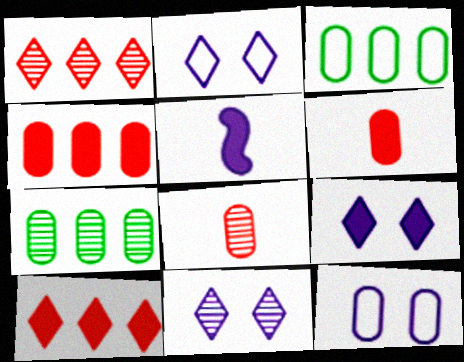[[2, 9, 11], 
[6, 7, 12]]